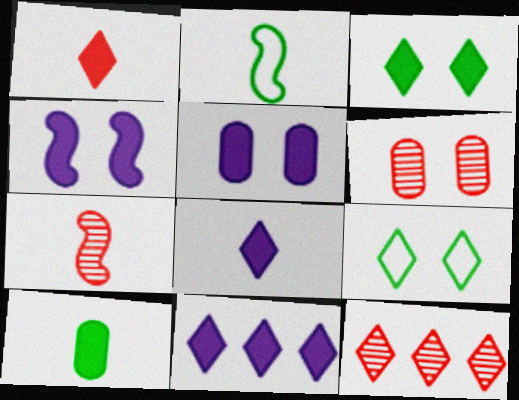[[1, 3, 11], 
[2, 5, 12], 
[2, 6, 11], 
[4, 6, 9], 
[6, 7, 12], 
[8, 9, 12]]